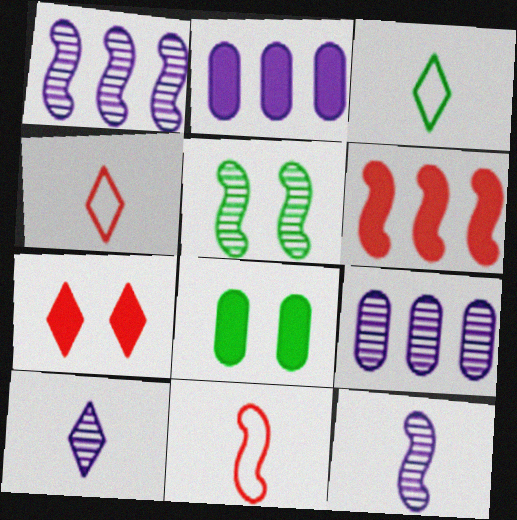[[1, 4, 8], 
[2, 4, 5]]